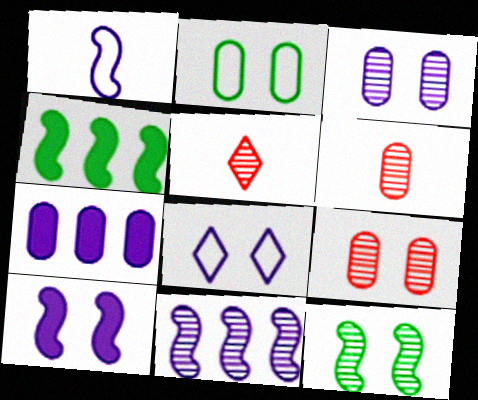[[1, 10, 11], 
[2, 6, 7], 
[3, 8, 10], 
[4, 6, 8]]